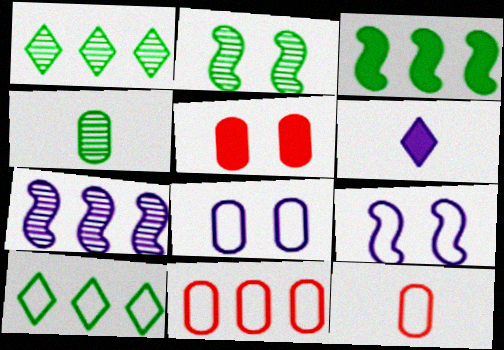[[1, 2, 4], 
[2, 6, 11], 
[3, 5, 6], 
[6, 7, 8], 
[9, 10, 12]]